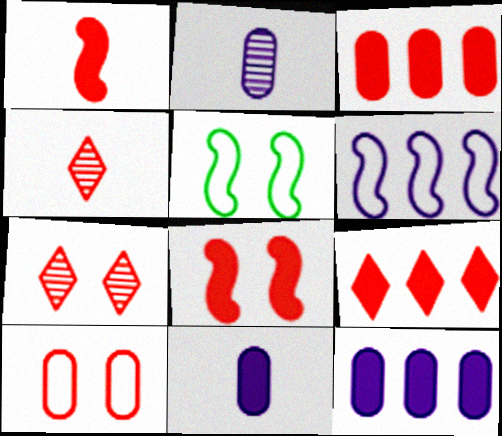[[2, 5, 9], 
[4, 5, 12], 
[7, 8, 10]]